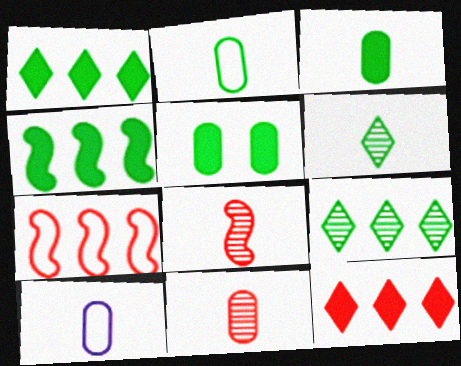[[3, 10, 11]]